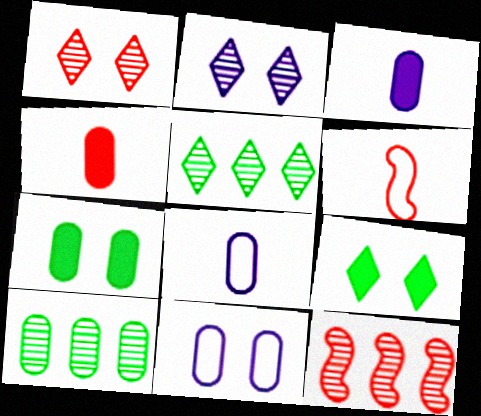[[4, 10, 11], 
[8, 9, 12]]